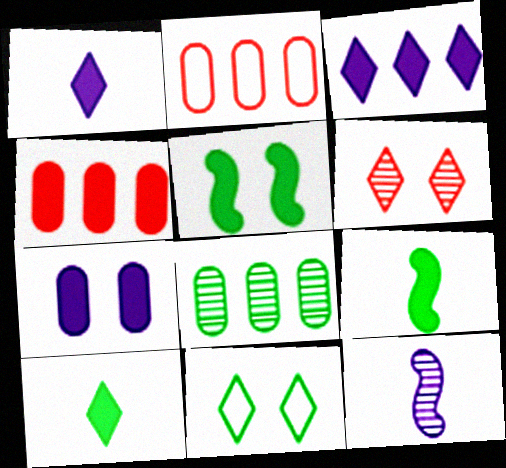[[1, 4, 5], 
[4, 11, 12], 
[6, 8, 12], 
[8, 9, 11]]